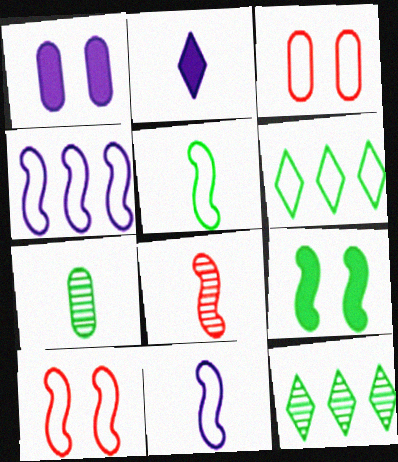[[1, 6, 8], 
[3, 6, 11], 
[4, 5, 10], 
[4, 8, 9], 
[6, 7, 9]]